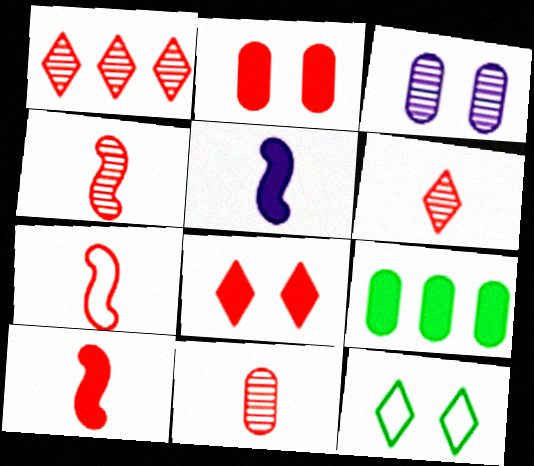[[1, 2, 7], 
[4, 6, 11], 
[4, 7, 10], 
[5, 8, 9]]